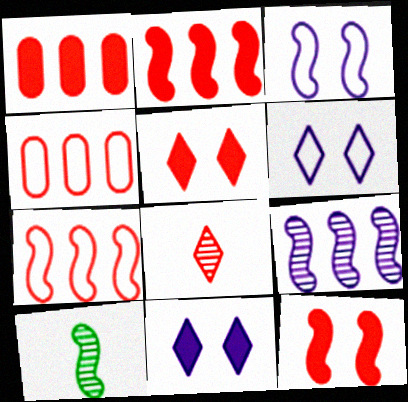[[1, 6, 10], 
[2, 3, 10], 
[4, 8, 12], 
[4, 10, 11]]